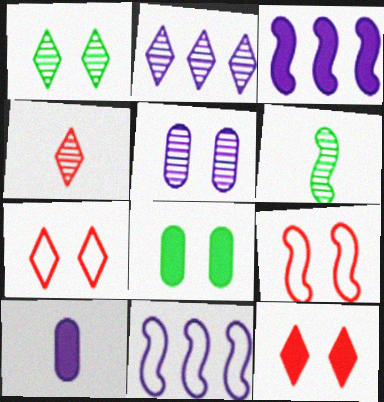[[1, 2, 4], 
[3, 6, 9], 
[4, 8, 11]]